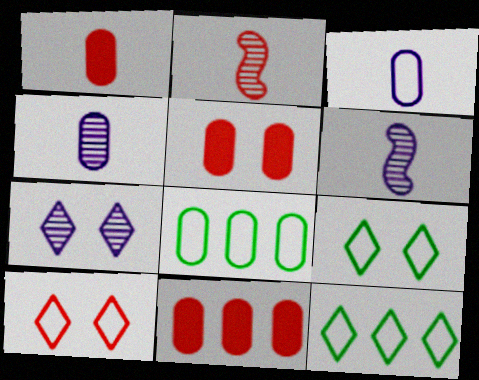[[1, 5, 11], 
[2, 10, 11], 
[4, 5, 8], 
[5, 6, 12], 
[6, 9, 11]]